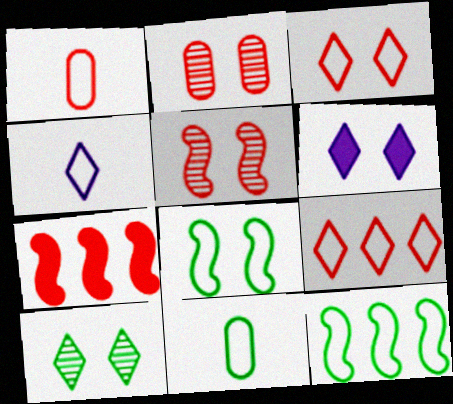[[2, 6, 8], 
[3, 6, 10]]